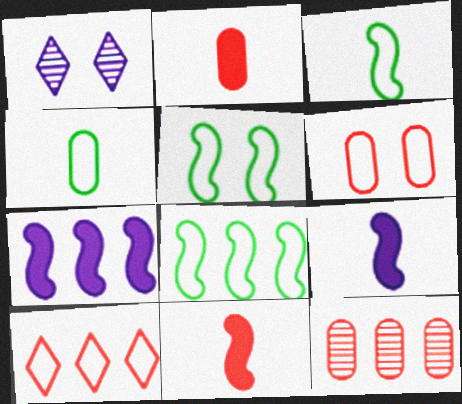[[1, 2, 8], 
[2, 6, 12], 
[3, 5, 8]]